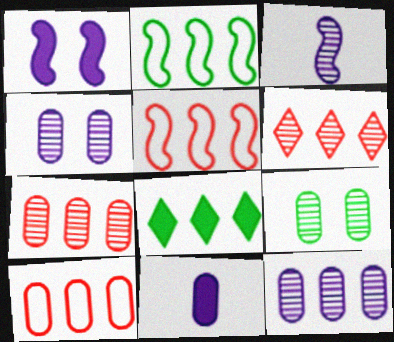[[3, 6, 9], 
[5, 8, 12], 
[9, 10, 11]]